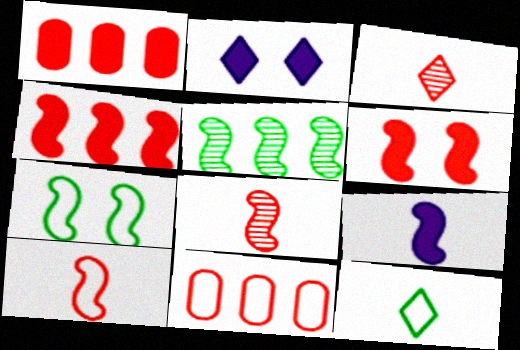[[3, 6, 11]]